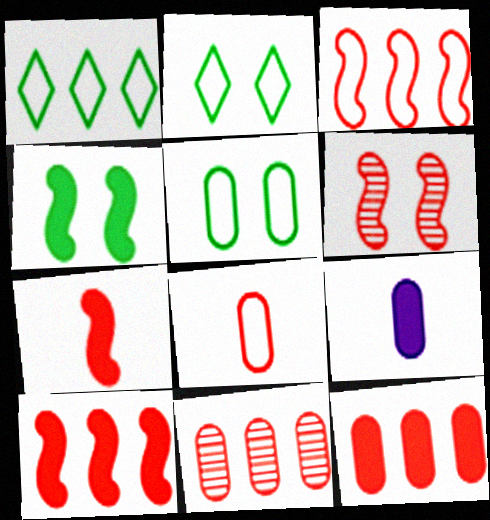[[1, 6, 9], 
[3, 6, 7], 
[5, 9, 11]]